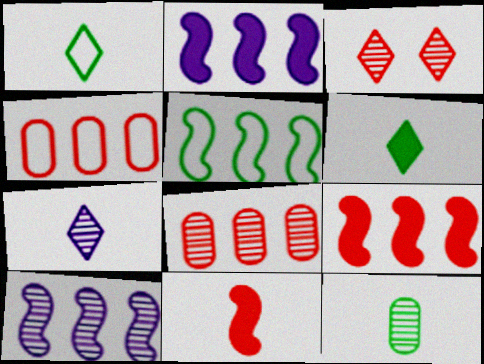[[3, 4, 11], 
[3, 10, 12], 
[5, 9, 10]]